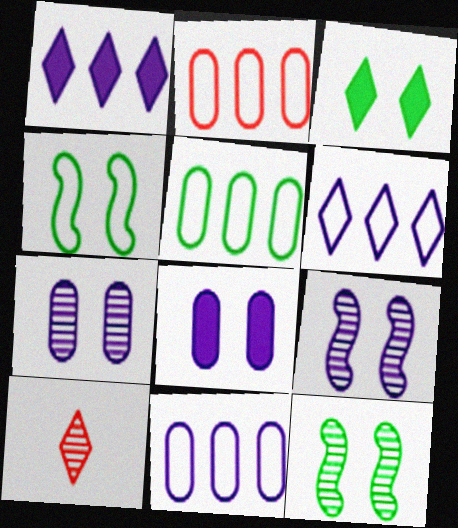[[2, 5, 11], 
[3, 6, 10]]